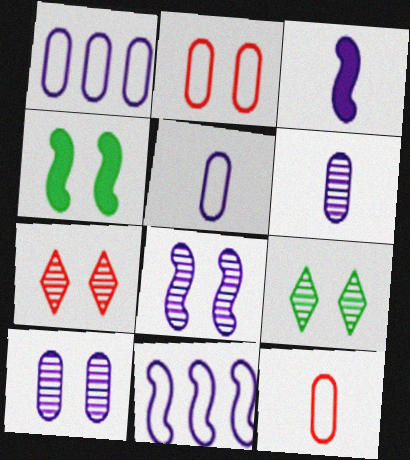[[3, 8, 11]]